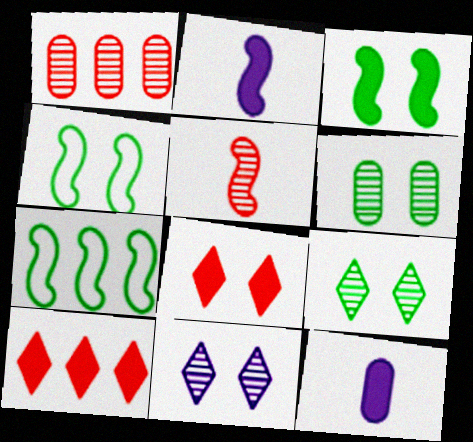[[3, 10, 12]]